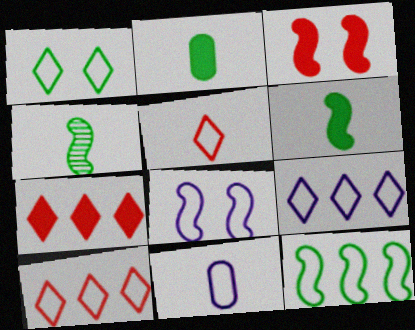[[1, 5, 9], 
[8, 9, 11]]